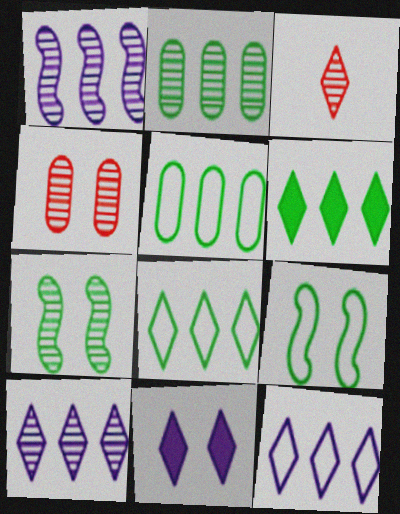[[3, 8, 11], 
[4, 9, 11]]